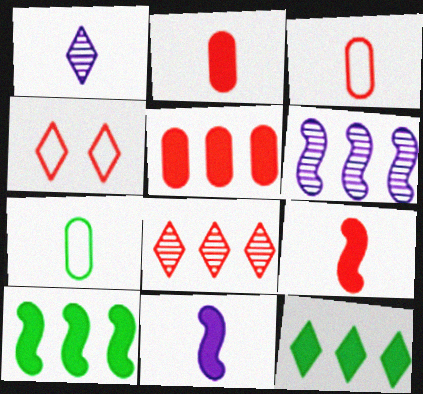[[1, 4, 12], 
[1, 7, 9]]